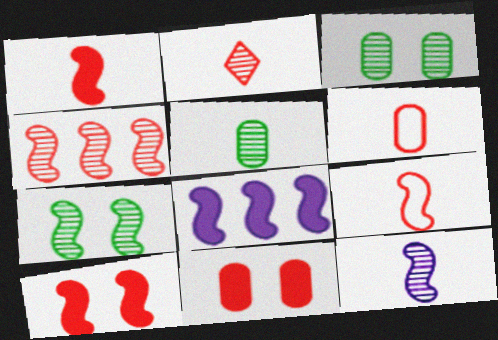[[1, 2, 6], 
[2, 5, 12], 
[4, 7, 12], 
[4, 9, 10], 
[7, 8, 9]]